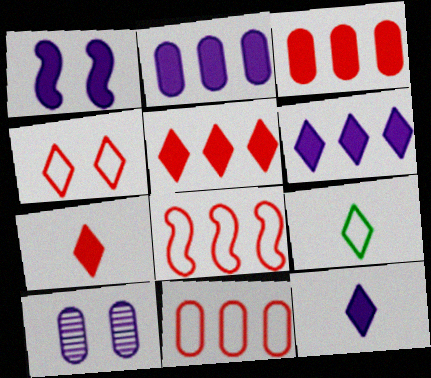[[1, 2, 12]]